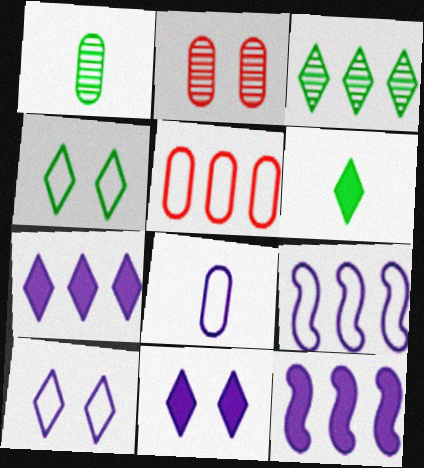[[2, 6, 9], 
[3, 4, 6], 
[3, 5, 12], 
[8, 9, 10]]